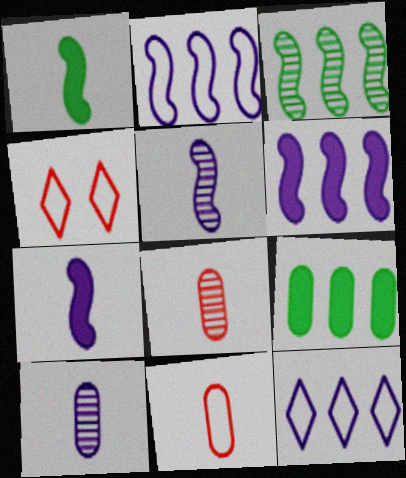[[4, 5, 9]]